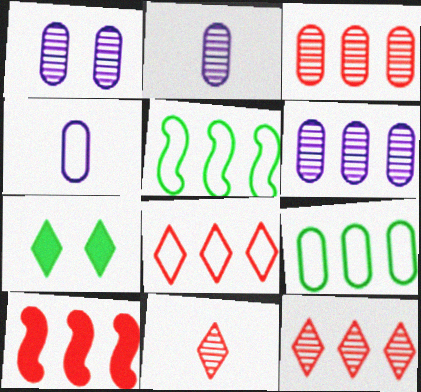[[1, 2, 6], 
[3, 8, 10]]